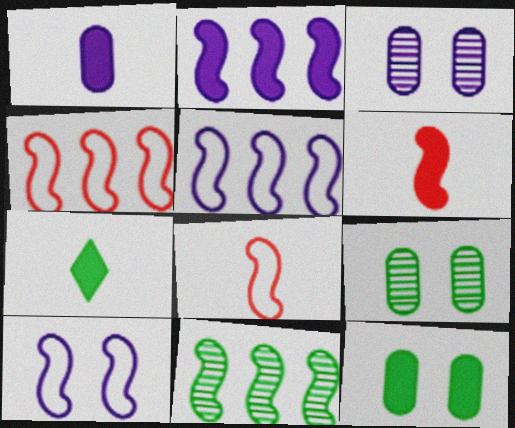[[1, 6, 7], 
[2, 4, 11], 
[3, 4, 7], 
[6, 10, 11]]